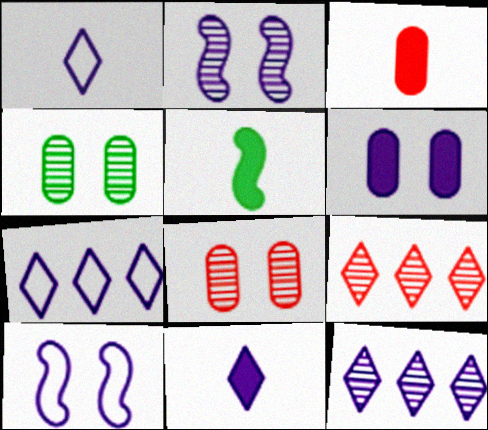[[3, 5, 11], 
[5, 7, 8]]